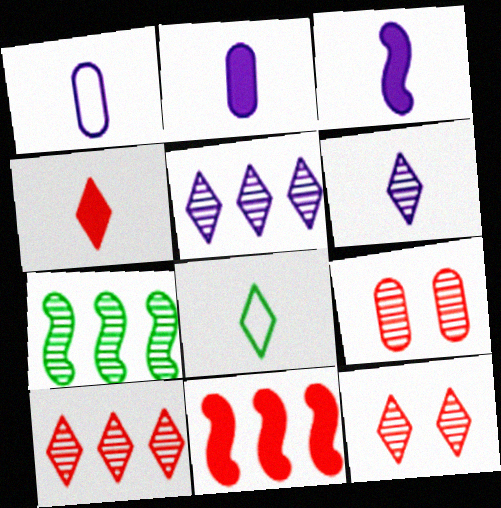[[1, 3, 6], 
[4, 6, 8], 
[6, 7, 9]]